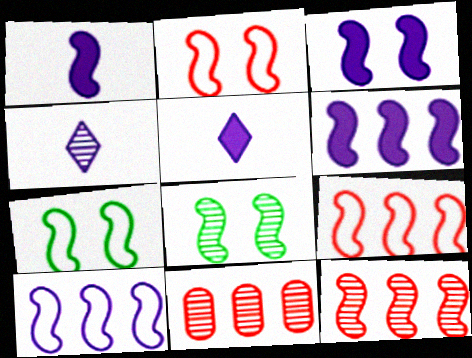[[1, 3, 6], 
[1, 7, 12], 
[1, 8, 9], 
[2, 3, 8], 
[4, 8, 11], 
[5, 7, 11]]